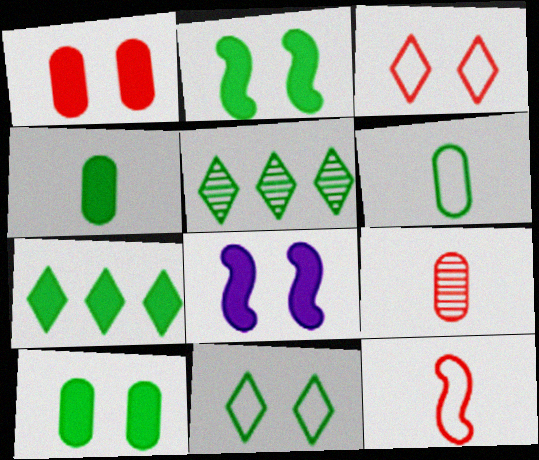[[2, 4, 7], 
[2, 5, 6]]